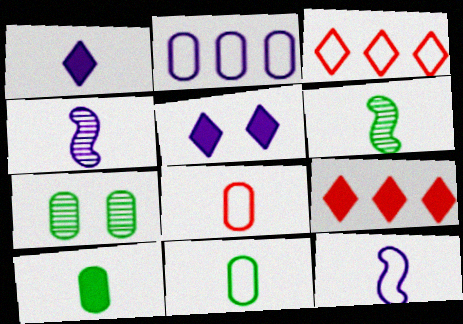[[1, 6, 8], 
[2, 4, 5], 
[7, 9, 12]]